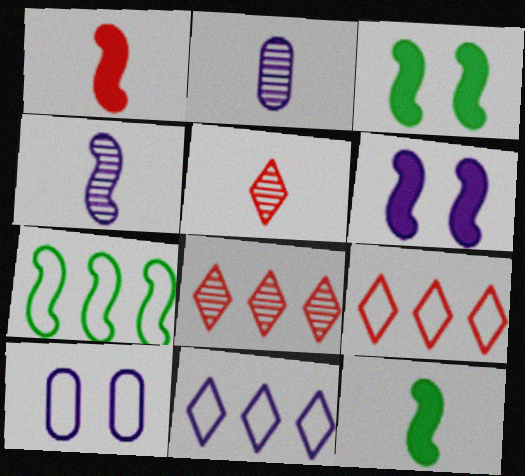[[2, 3, 9], 
[2, 6, 11], 
[8, 10, 12]]